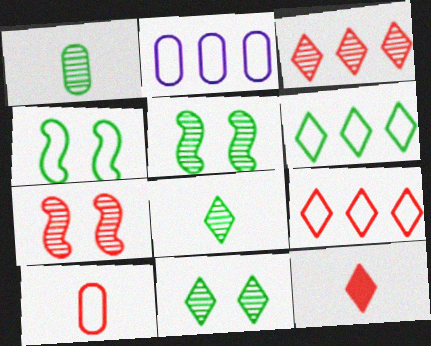[[2, 5, 12]]